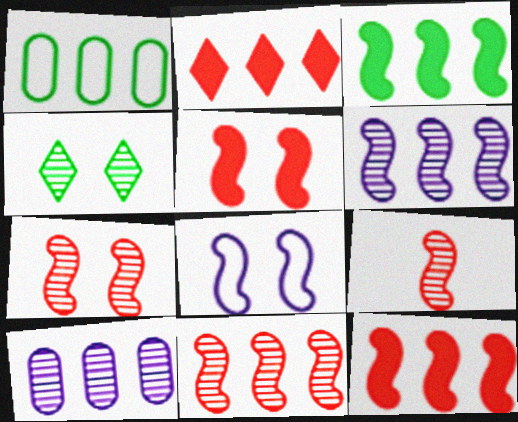[[1, 2, 6], 
[3, 8, 9], 
[4, 9, 10], 
[7, 9, 11]]